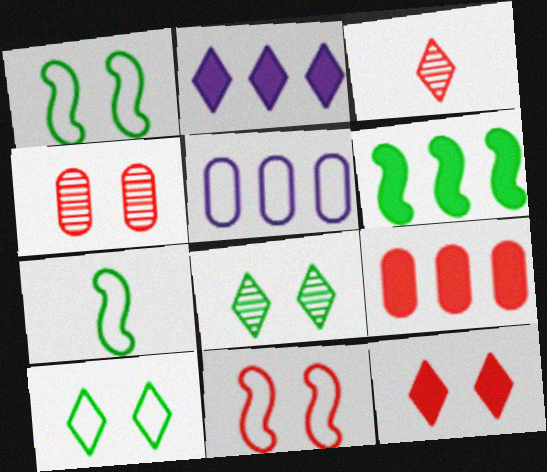[[2, 3, 10], 
[2, 4, 7], 
[2, 6, 9], 
[3, 9, 11], 
[4, 11, 12]]